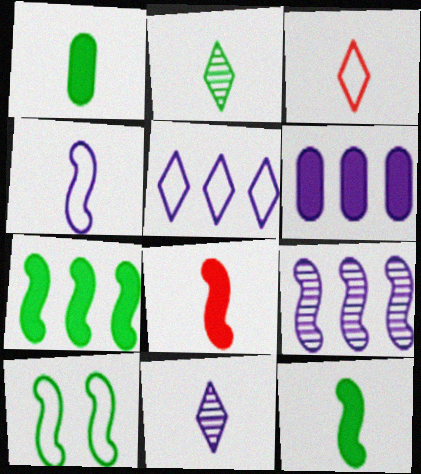[[5, 6, 9], 
[8, 9, 10]]